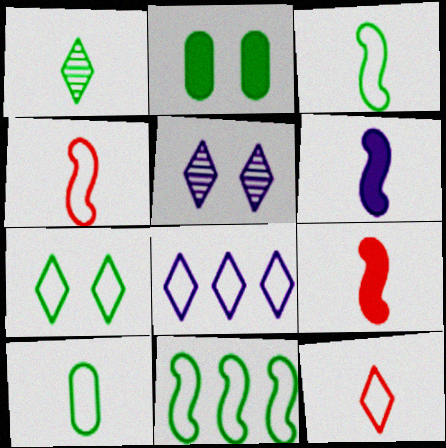[[1, 2, 11], 
[7, 8, 12], 
[7, 10, 11]]